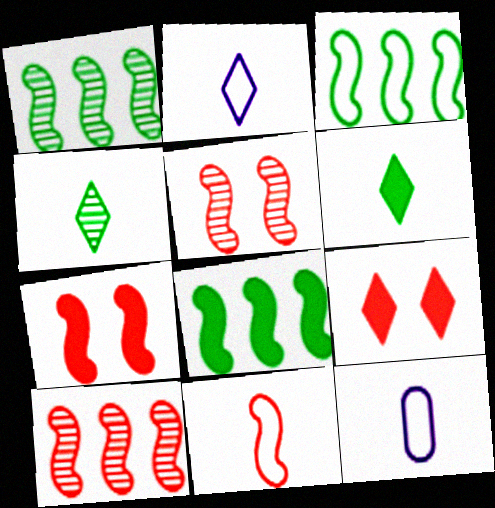[[1, 3, 8], 
[1, 9, 12], 
[7, 10, 11]]